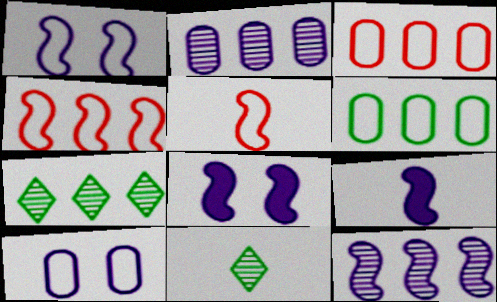[[1, 9, 12], 
[3, 8, 11]]